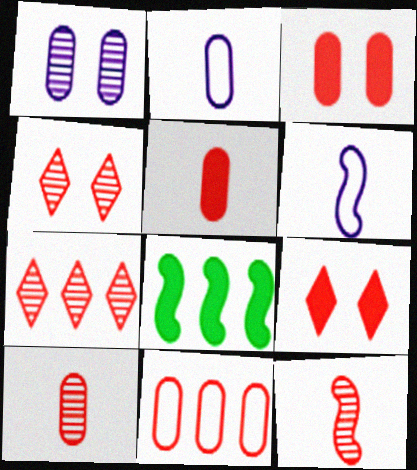[[2, 4, 8], 
[3, 10, 11], 
[9, 11, 12]]